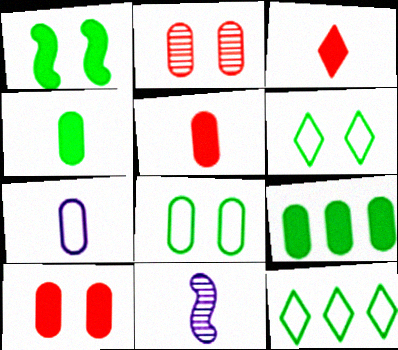[[2, 7, 9], 
[10, 11, 12]]